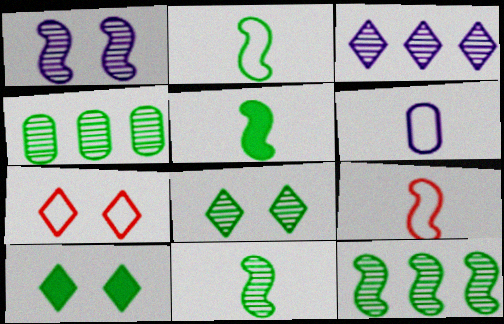[[2, 4, 10], 
[2, 5, 11], 
[4, 8, 11]]